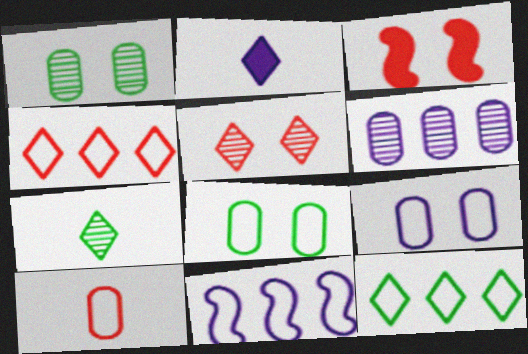[[2, 5, 12]]